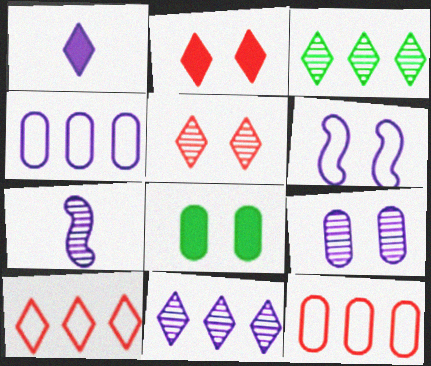[[5, 6, 8], 
[7, 8, 10], 
[7, 9, 11]]